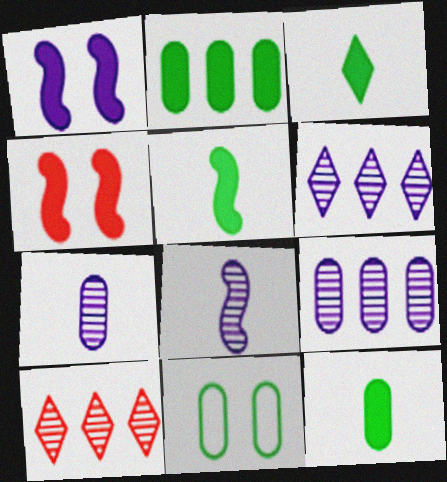[[3, 5, 12]]